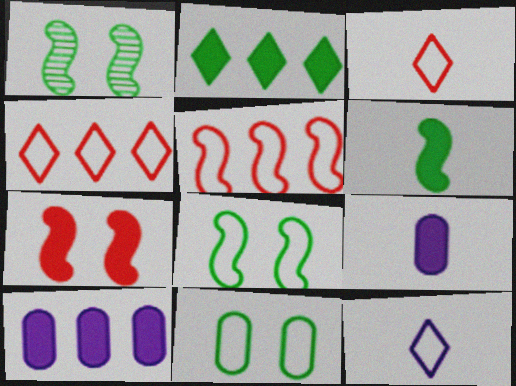[[1, 3, 10], 
[1, 4, 9], 
[2, 7, 9], 
[5, 11, 12]]